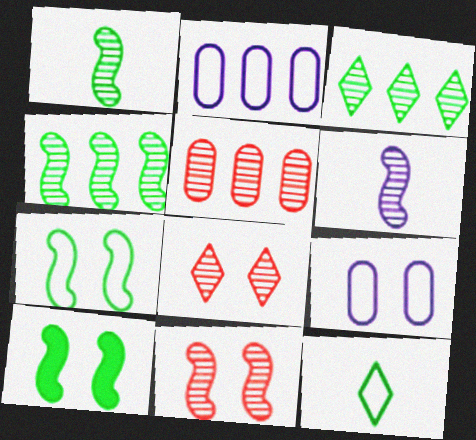[[4, 6, 11], 
[8, 9, 10]]